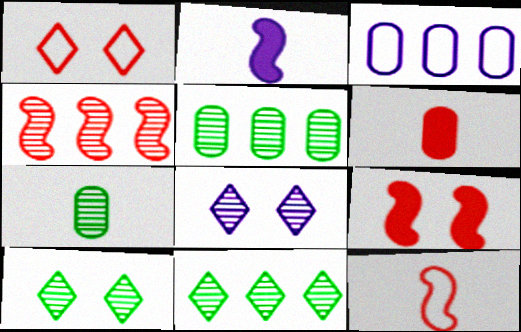[[1, 2, 5], 
[1, 4, 6], 
[2, 3, 8], 
[4, 7, 8], 
[4, 9, 12]]